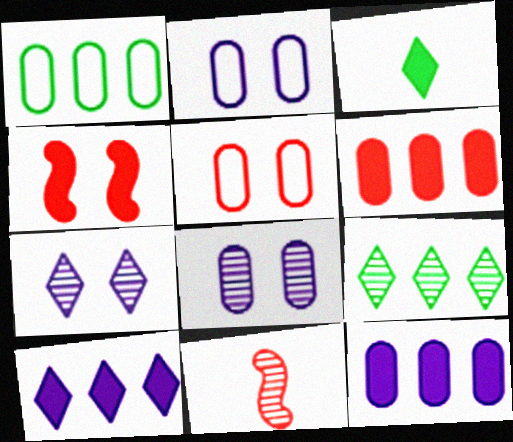[[3, 4, 12], 
[8, 9, 11]]